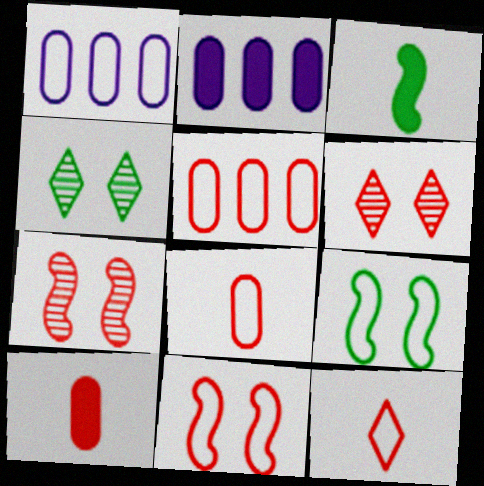[[1, 3, 6], 
[1, 9, 12], 
[5, 11, 12]]